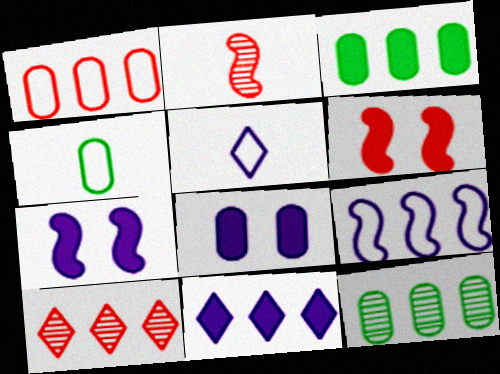[[3, 9, 10], 
[4, 7, 10], 
[5, 6, 12]]